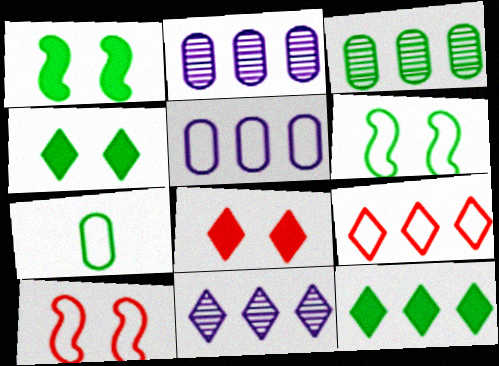[[9, 11, 12]]